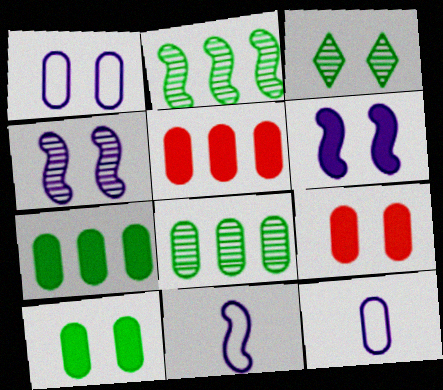[[3, 5, 11], 
[8, 9, 12]]